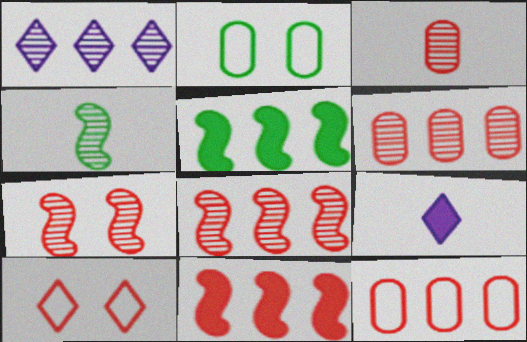[[1, 5, 12], 
[2, 8, 9], 
[3, 10, 11]]